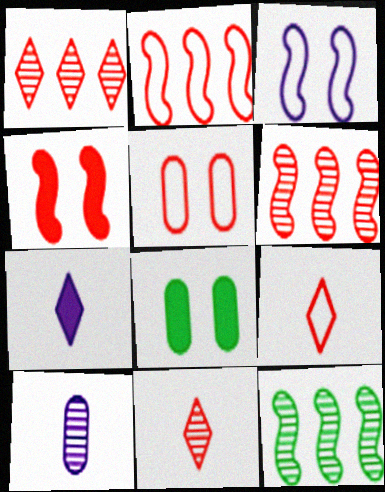[[2, 5, 9], 
[5, 7, 12]]